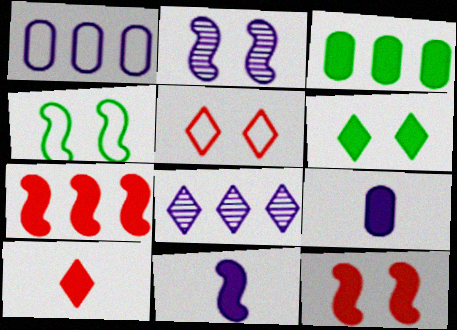[[2, 4, 12], 
[6, 7, 9]]